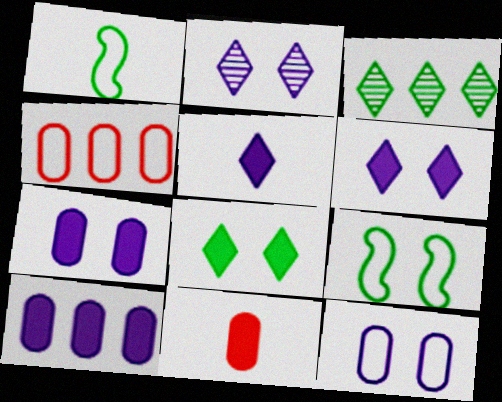[]